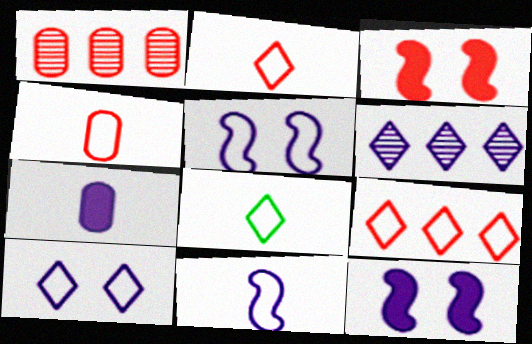[[1, 2, 3], 
[1, 8, 12], 
[4, 8, 11], 
[5, 6, 7], 
[8, 9, 10]]